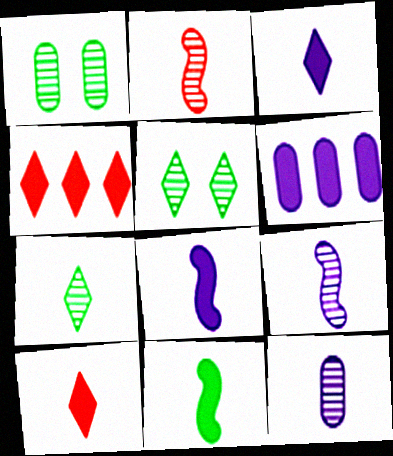[[2, 7, 12]]